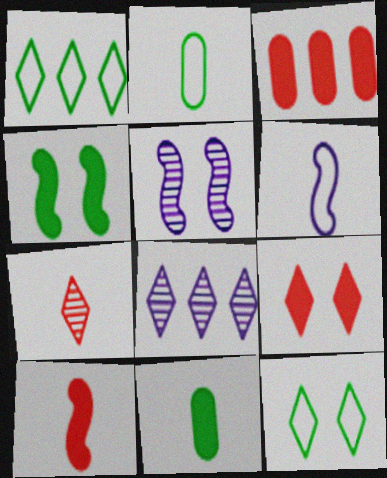[[3, 9, 10], 
[6, 7, 11]]